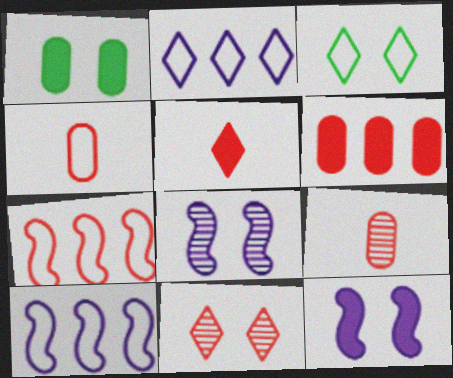[[3, 4, 10]]